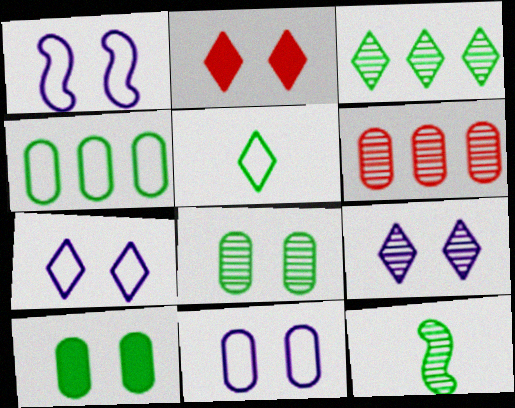[[1, 2, 8], 
[1, 7, 11], 
[3, 8, 12], 
[6, 9, 12]]